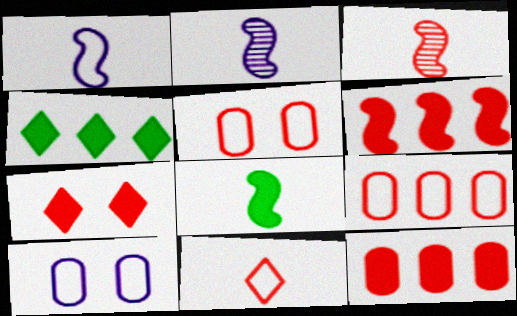[[1, 3, 8], 
[2, 4, 5], 
[3, 4, 10], 
[3, 7, 9]]